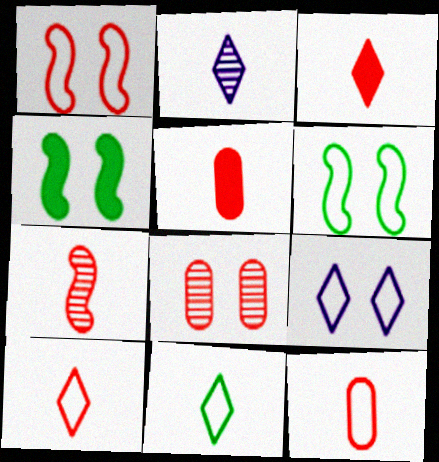[[2, 3, 11], 
[3, 7, 12], 
[4, 8, 9], 
[5, 7, 10]]